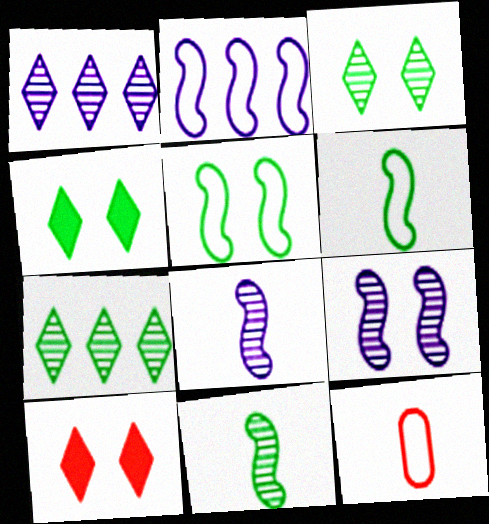[]